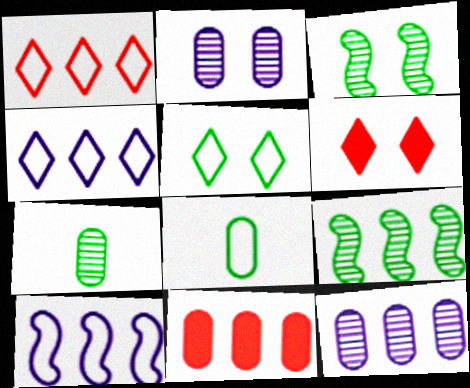[[2, 8, 11], 
[4, 9, 11], 
[6, 7, 10]]